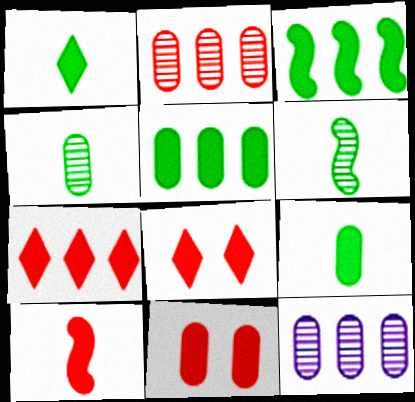[[7, 10, 11]]